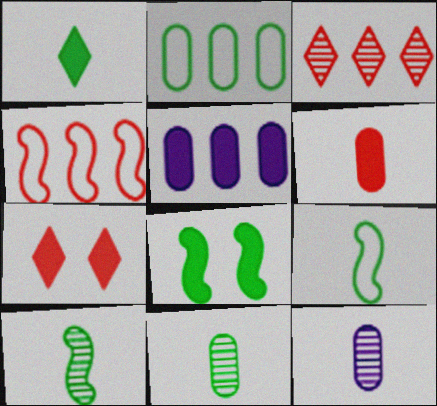[[1, 9, 11]]